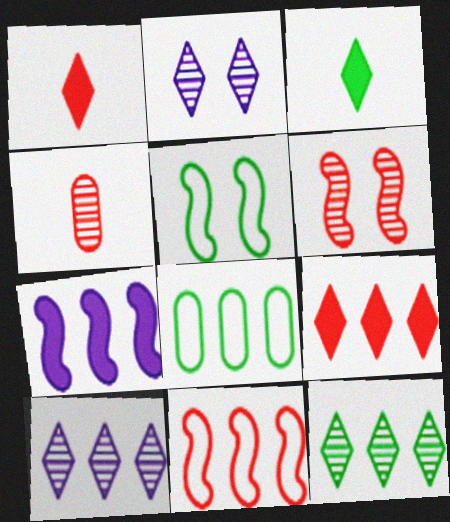[]